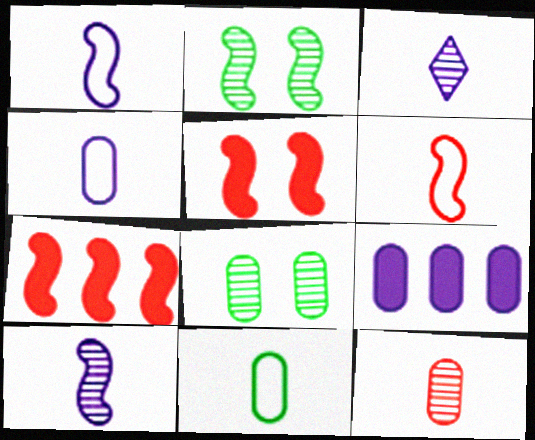[[1, 2, 7]]